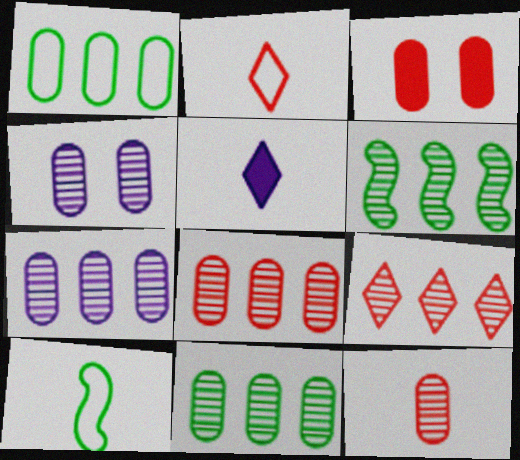[[4, 11, 12], 
[5, 10, 12], 
[6, 7, 9], 
[7, 8, 11]]